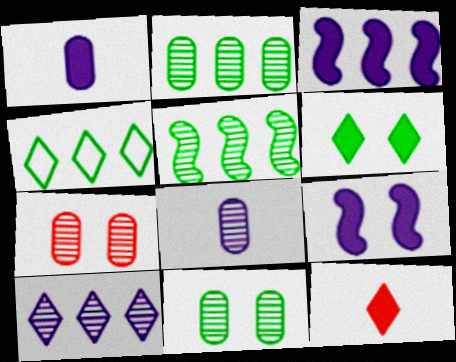[[2, 7, 8]]